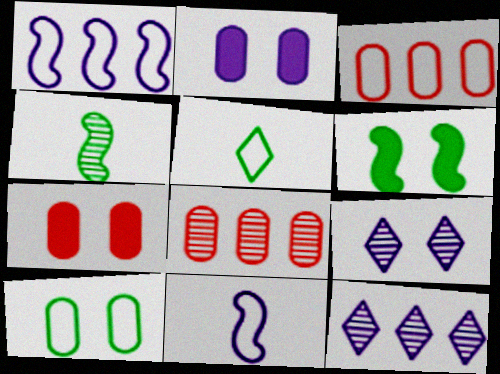[[2, 11, 12], 
[4, 8, 9]]